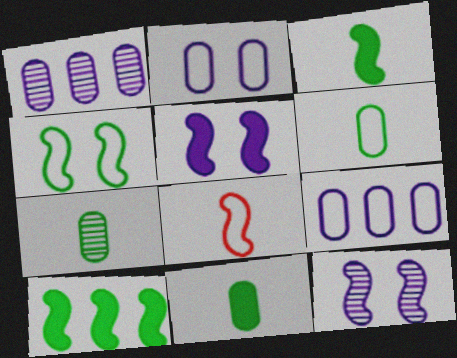[[6, 7, 11], 
[8, 10, 12]]